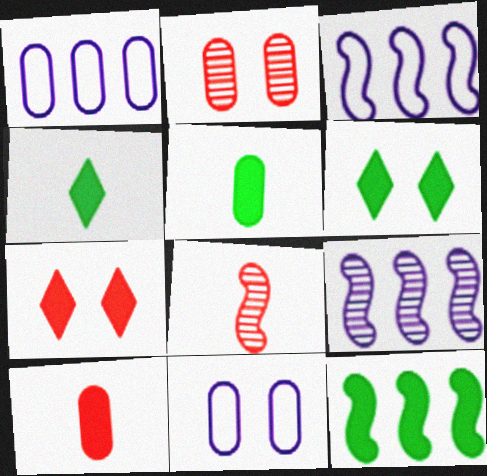[[1, 2, 5], 
[1, 6, 8], 
[2, 3, 4], 
[5, 6, 12]]